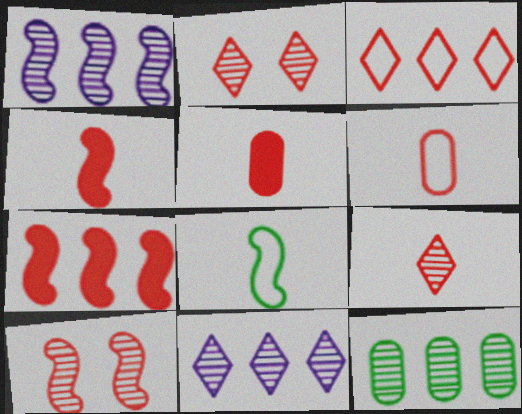[[2, 6, 7], 
[3, 5, 10], 
[4, 6, 9]]